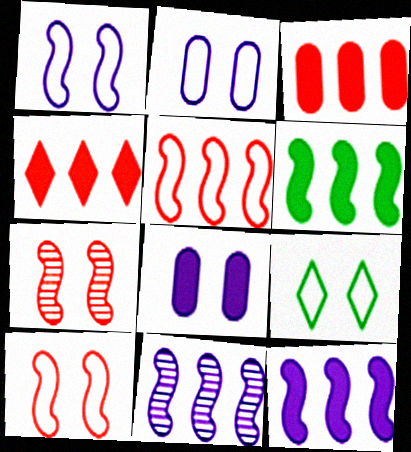[[2, 9, 10], 
[5, 6, 11], 
[7, 8, 9]]